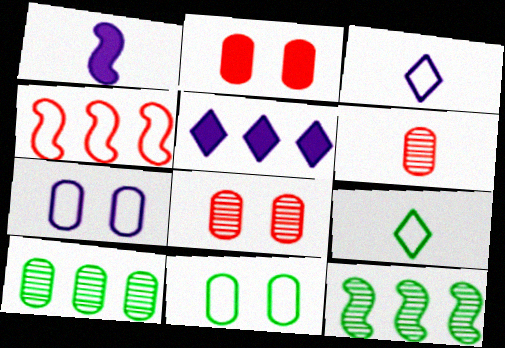[[1, 6, 9], 
[2, 3, 12], 
[3, 4, 11], 
[4, 5, 10], 
[4, 7, 9]]